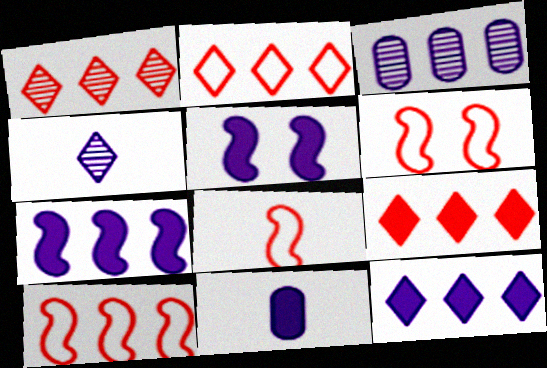[[1, 2, 9], 
[5, 11, 12], 
[6, 8, 10]]